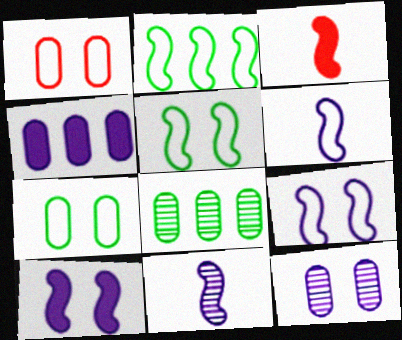[]